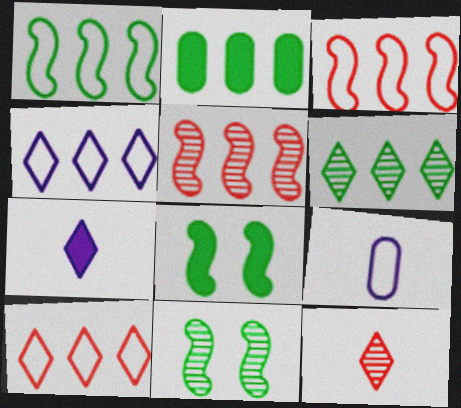[[1, 2, 6], 
[2, 4, 5]]